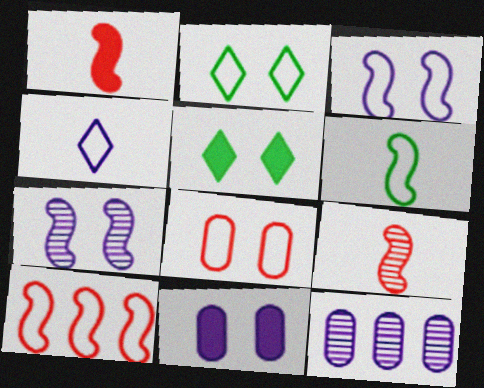[[1, 2, 12], 
[2, 3, 8], 
[3, 6, 10], 
[5, 7, 8]]